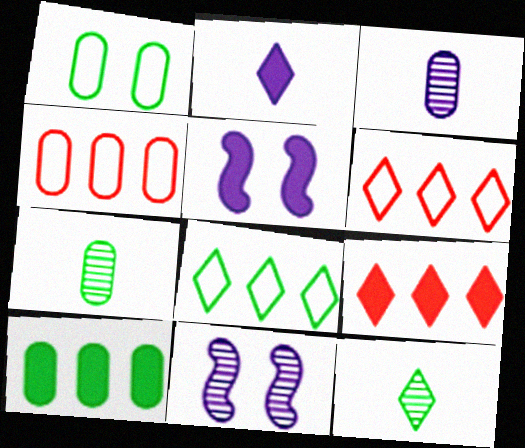[[1, 7, 10], 
[4, 5, 12], 
[5, 6, 7]]